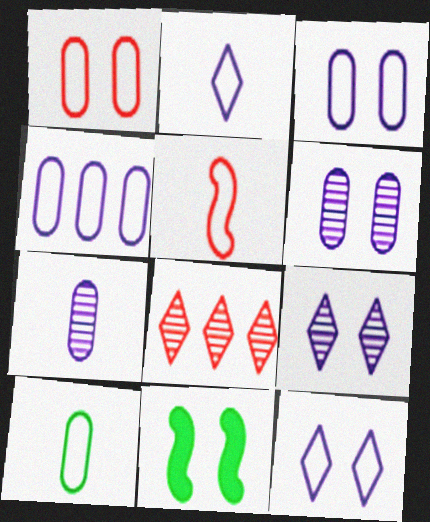[[1, 4, 10], 
[1, 9, 11], 
[2, 5, 10]]